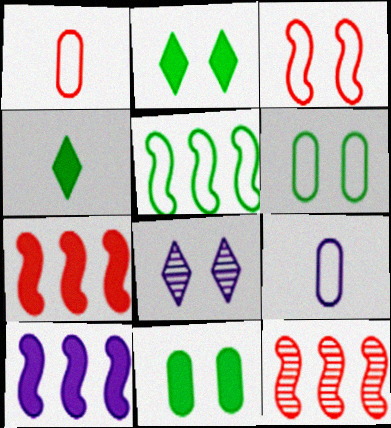[[2, 9, 12], 
[3, 8, 11], 
[5, 10, 12], 
[8, 9, 10]]